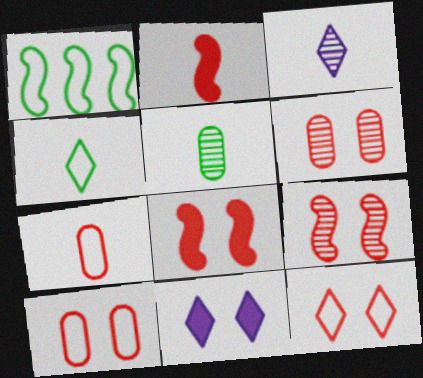[[6, 8, 12]]